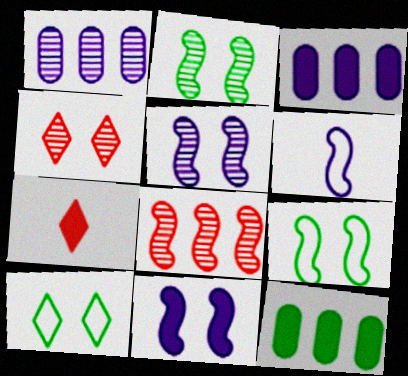[[1, 7, 9], 
[4, 6, 12], 
[7, 11, 12]]